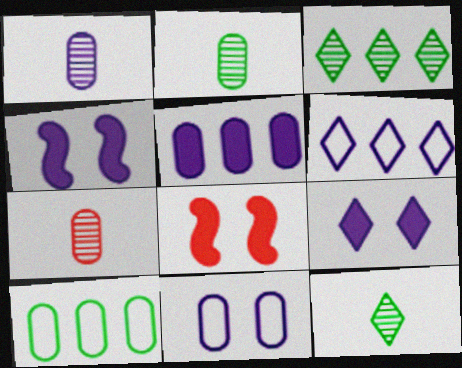[[1, 2, 7], 
[1, 4, 6], 
[1, 5, 11], 
[2, 6, 8]]